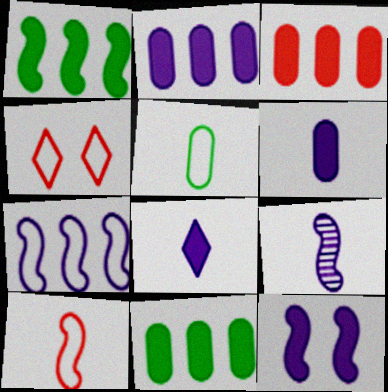[[2, 3, 11], 
[2, 8, 12], 
[4, 5, 7], 
[4, 9, 11], 
[7, 9, 12]]